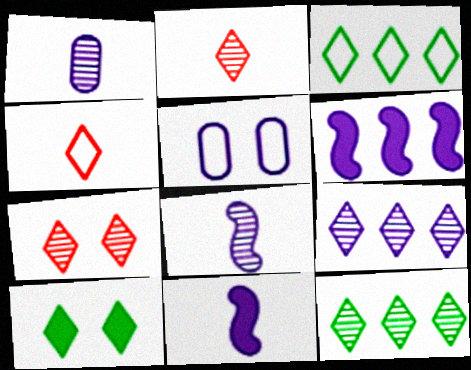[[4, 9, 10], 
[5, 9, 11]]